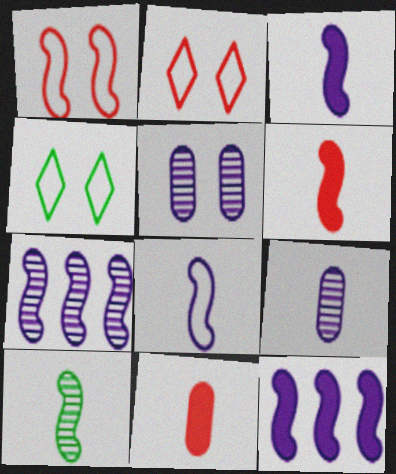[[1, 10, 12], 
[4, 7, 11], 
[6, 8, 10]]